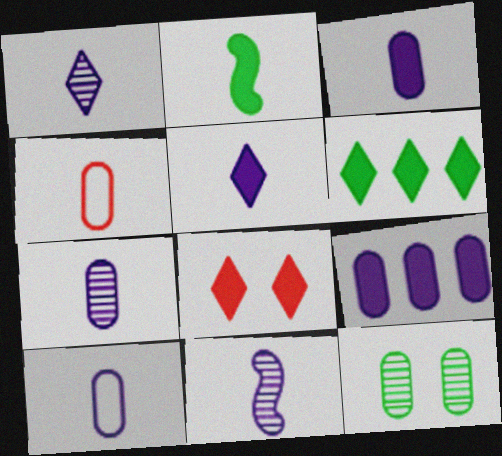[[1, 2, 4], 
[1, 7, 11], 
[2, 8, 9], 
[3, 7, 10], 
[4, 9, 12], 
[5, 6, 8], 
[5, 10, 11]]